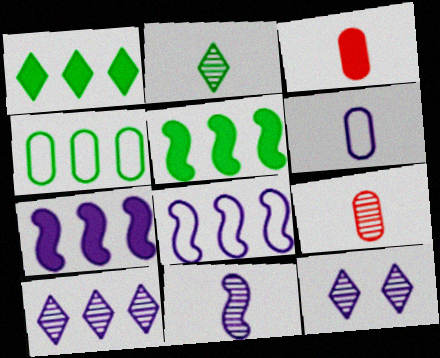[[2, 9, 11], 
[6, 7, 12]]